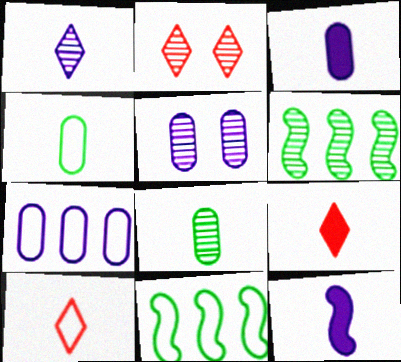[[2, 3, 11], 
[3, 5, 7], 
[5, 9, 11], 
[8, 10, 12]]